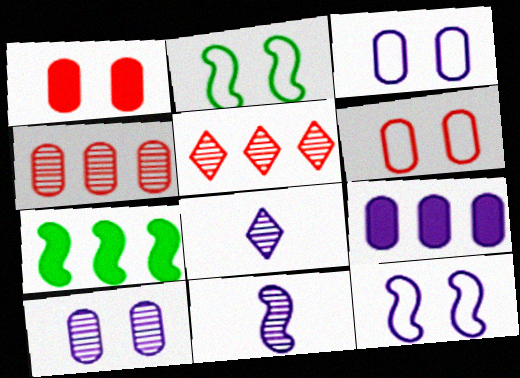[[6, 7, 8], 
[8, 9, 12]]